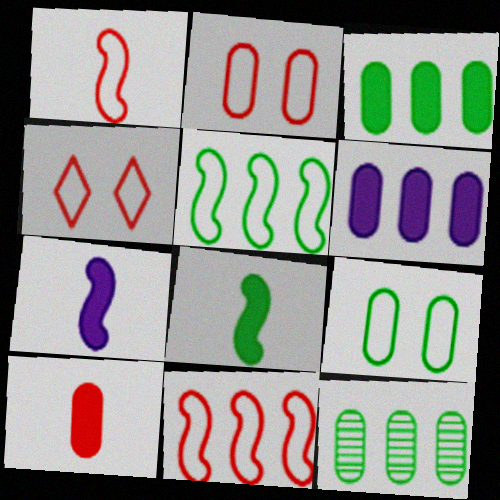[[4, 7, 12]]